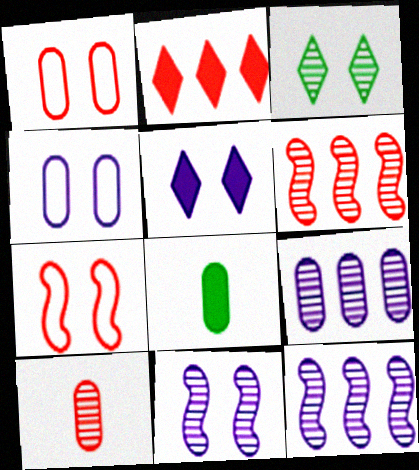[[1, 8, 9], 
[2, 7, 10], 
[3, 10, 12], 
[4, 5, 11]]